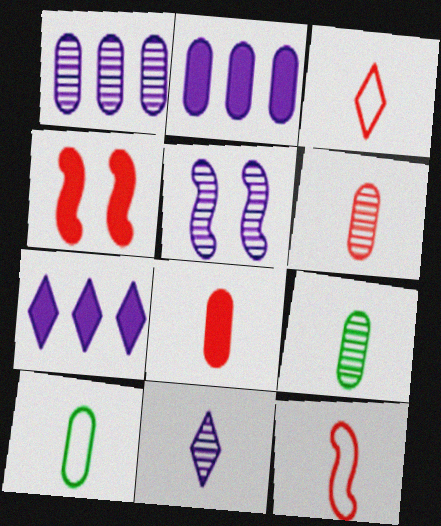[[1, 5, 11]]